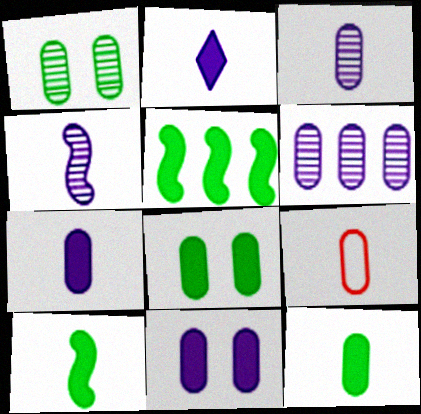[[3, 9, 12], 
[6, 8, 9]]